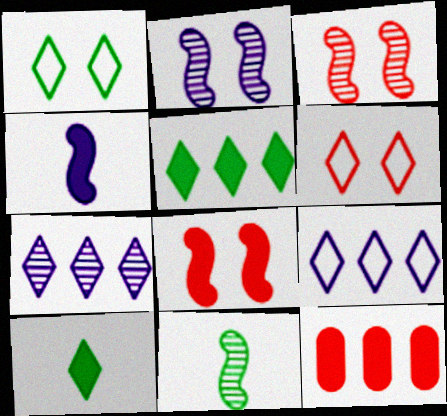[[6, 7, 10]]